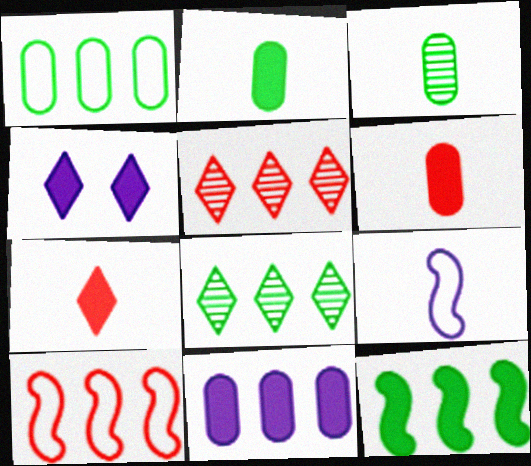[[1, 8, 12], 
[3, 4, 10], 
[3, 7, 9], 
[4, 6, 12], 
[8, 10, 11]]